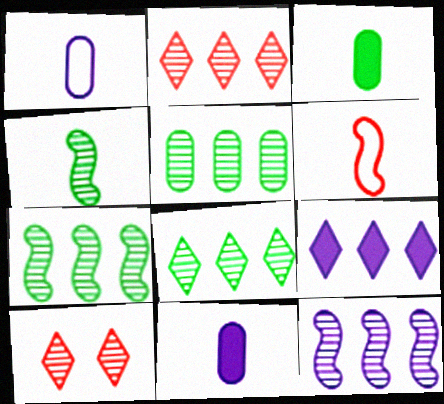[[2, 5, 12], 
[5, 7, 8]]